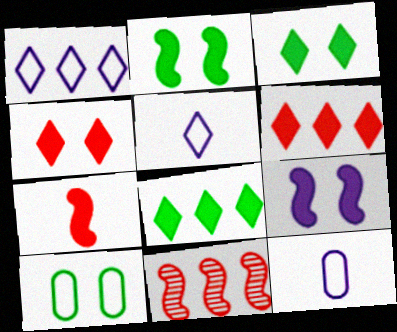[[3, 11, 12]]